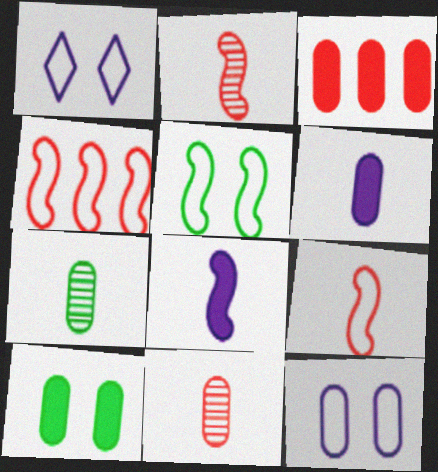[[3, 6, 10], 
[3, 7, 12]]